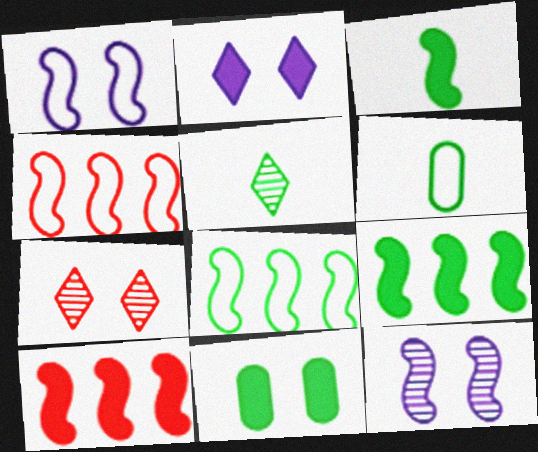[[1, 7, 11], 
[3, 4, 12], 
[3, 5, 6], 
[5, 8, 11]]